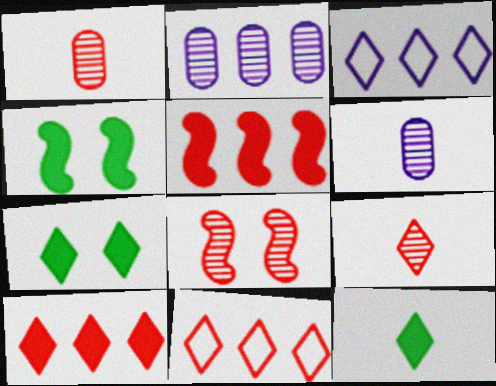[[1, 3, 4], 
[3, 7, 9], 
[4, 6, 11]]